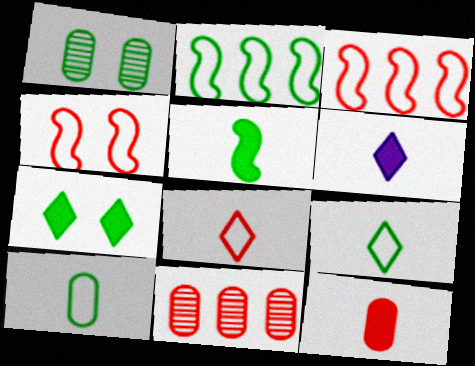[[1, 3, 6], 
[5, 6, 12]]